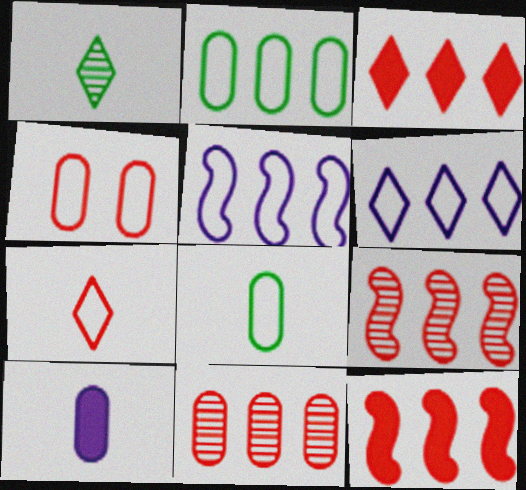[]